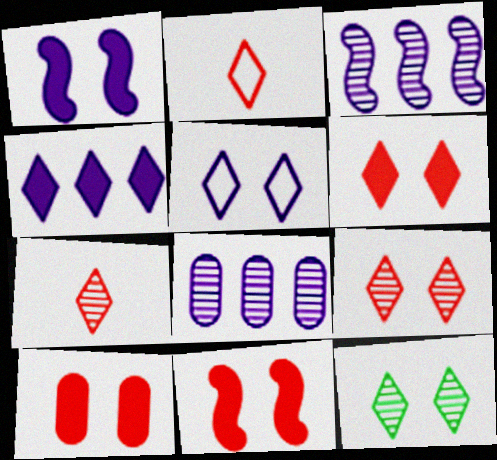[[2, 4, 12], 
[5, 6, 12], 
[6, 10, 11]]